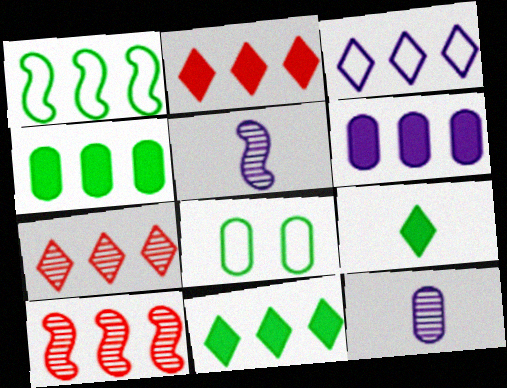[[1, 6, 7], 
[2, 5, 8], 
[3, 4, 10], 
[3, 7, 11]]